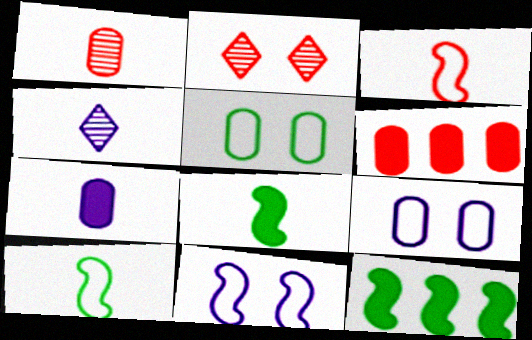[[2, 3, 6]]